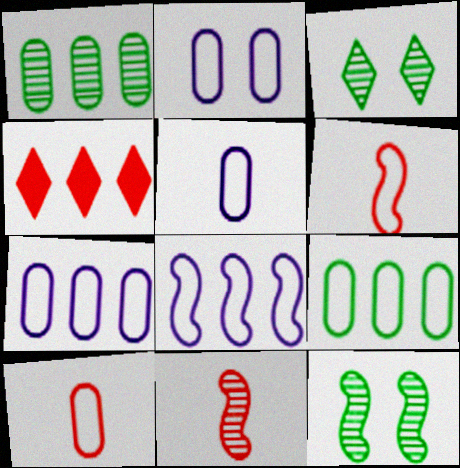[[1, 4, 8], 
[2, 5, 7], 
[2, 9, 10], 
[4, 5, 12]]